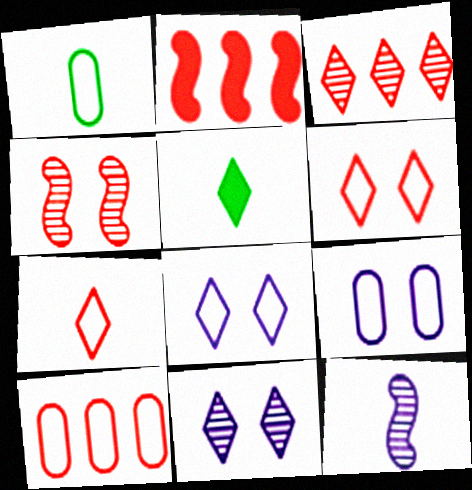[[1, 2, 11], 
[1, 9, 10], 
[2, 3, 10], 
[3, 5, 8]]